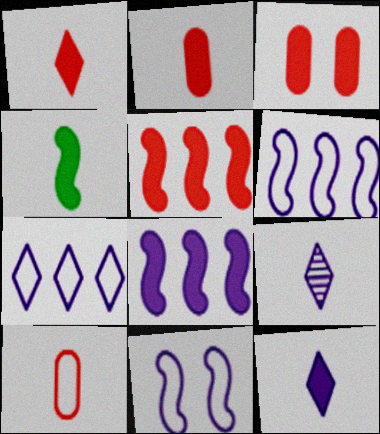[[1, 3, 5], 
[2, 4, 12], 
[4, 9, 10]]